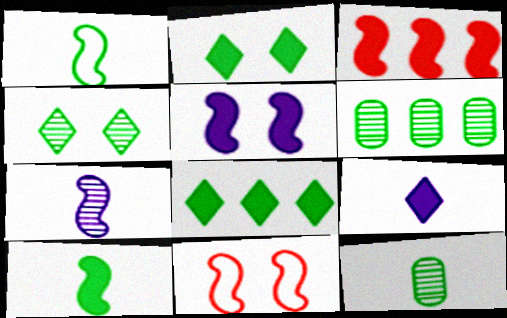[[1, 2, 6], 
[3, 5, 10], 
[6, 9, 11]]